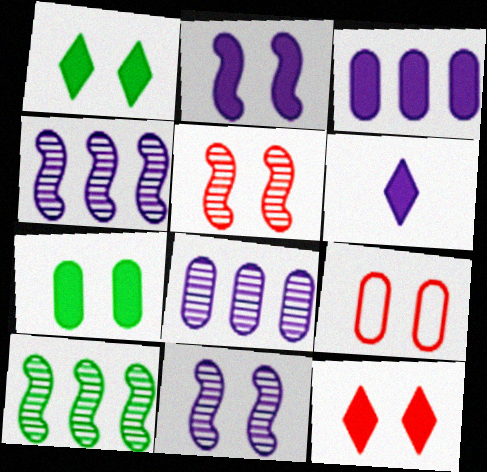[[1, 9, 11], 
[2, 3, 6], 
[2, 7, 12], 
[5, 9, 12], 
[6, 9, 10]]